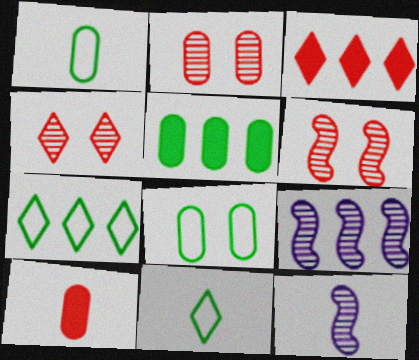[[2, 4, 6], 
[3, 8, 12], 
[10, 11, 12]]